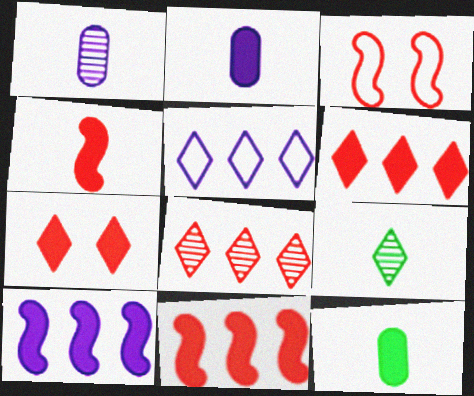[[5, 7, 9], 
[7, 10, 12]]